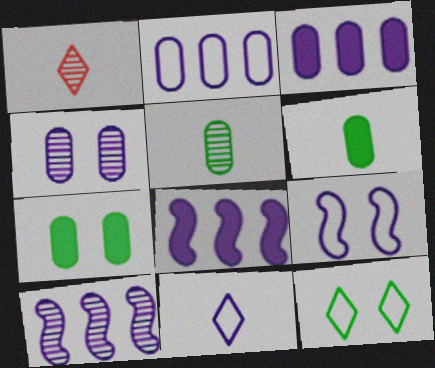[[2, 9, 11], 
[4, 8, 11]]